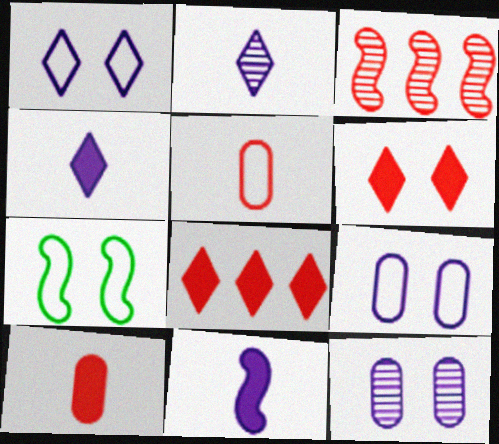[[3, 5, 6], 
[3, 7, 11], 
[6, 7, 12]]